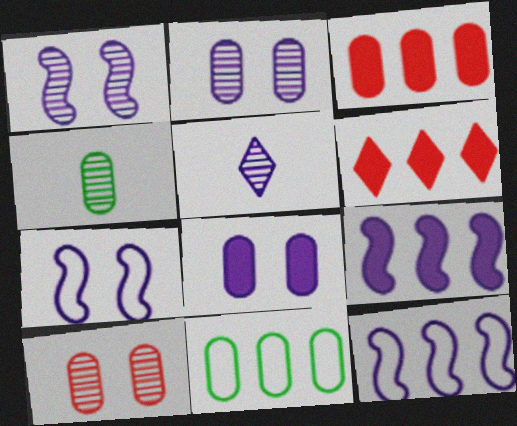[[4, 6, 7], 
[5, 8, 12]]